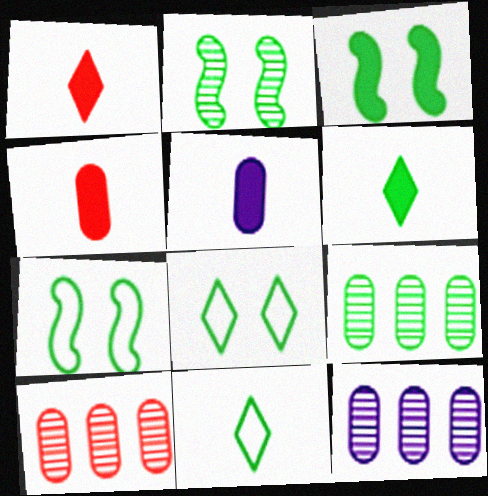[[1, 7, 12], 
[2, 3, 7], 
[3, 9, 11], 
[6, 7, 9], 
[9, 10, 12]]